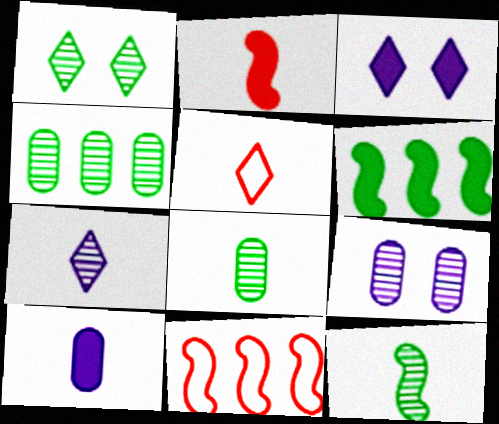[[1, 4, 12], 
[1, 10, 11], 
[3, 8, 11], 
[5, 6, 9], 
[5, 10, 12]]